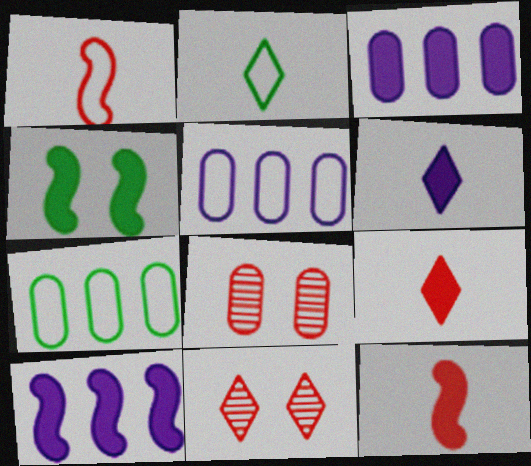[[2, 8, 10], 
[3, 4, 9], 
[4, 10, 12]]